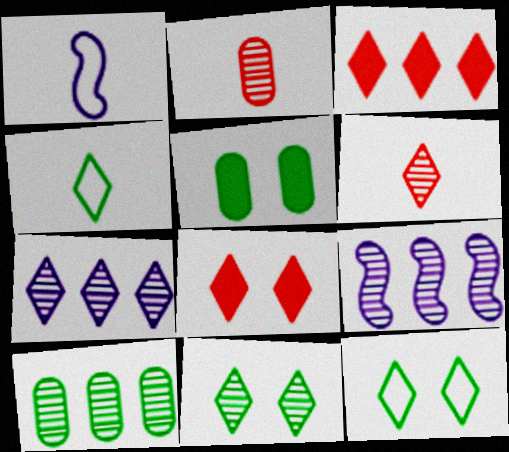[[1, 8, 10], 
[2, 9, 11], 
[4, 7, 8], 
[6, 7, 11]]